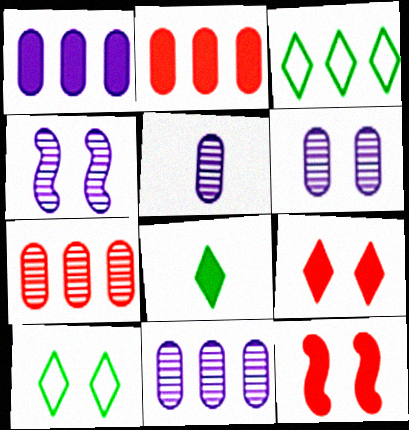[[1, 8, 12], 
[3, 5, 12], 
[5, 6, 11], 
[6, 10, 12]]